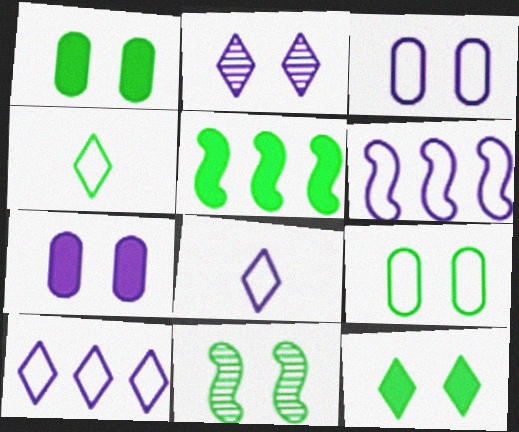[[3, 6, 8], 
[9, 11, 12]]